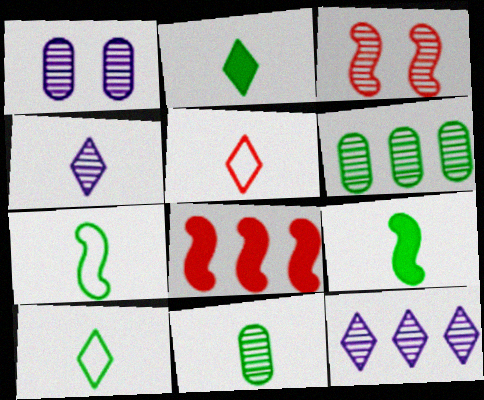[[1, 8, 10], 
[2, 4, 5], 
[2, 7, 11], 
[3, 4, 6], 
[3, 11, 12], 
[9, 10, 11]]